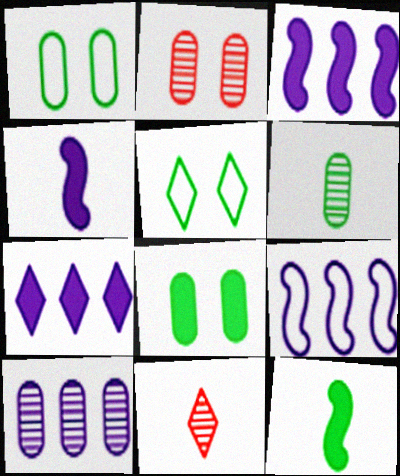[[1, 3, 11], 
[2, 6, 10], 
[5, 7, 11], 
[7, 9, 10], 
[8, 9, 11]]